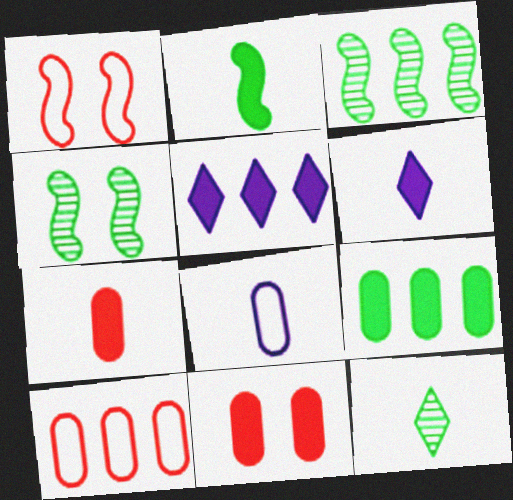[[2, 5, 11], 
[2, 6, 7], 
[3, 5, 10], 
[4, 6, 10]]